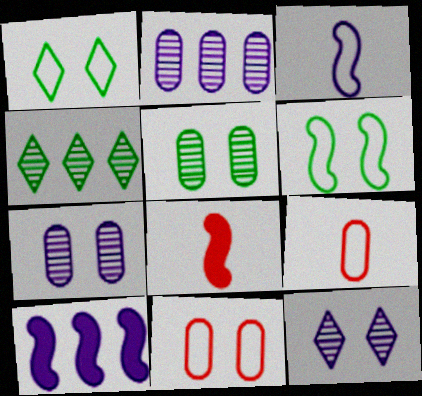[[1, 2, 8]]